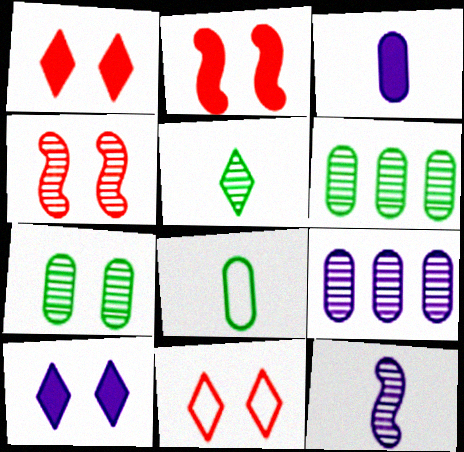[[4, 5, 9]]